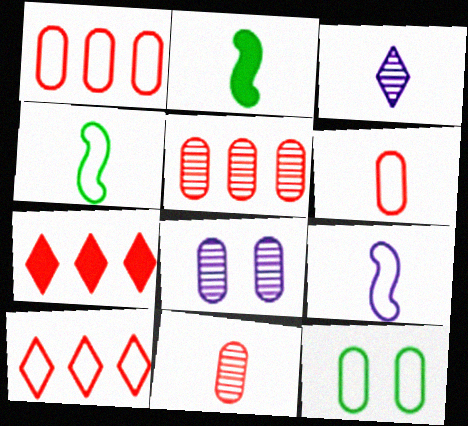[[2, 3, 6], 
[2, 8, 10], 
[4, 7, 8], 
[9, 10, 12]]